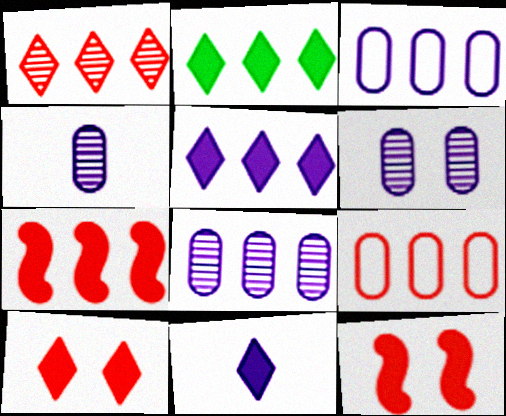[[1, 7, 9], 
[2, 10, 11], 
[4, 6, 8]]